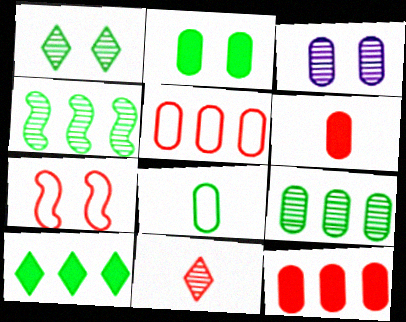[[2, 8, 9], 
[3, 4, 11], 
[3, 8, 12], 
[7, 11, 12]]